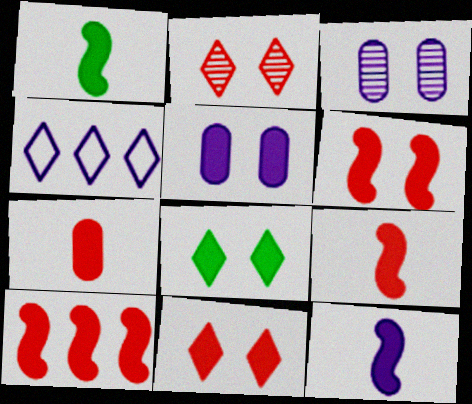[[1, 9, 12], 
[3, 4, 12], 
[5, 6, 8], 
[6, 9, 10], 
[7, 10, 11]]